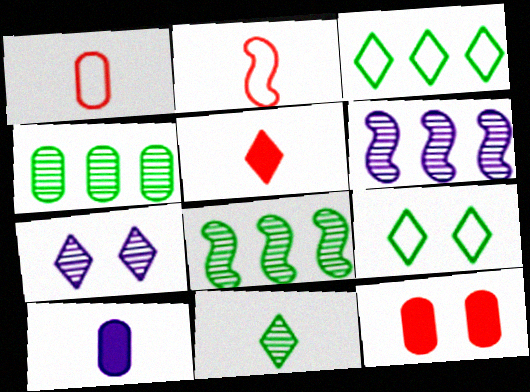[[2, 10, 11], 
[3, 5, 7]]